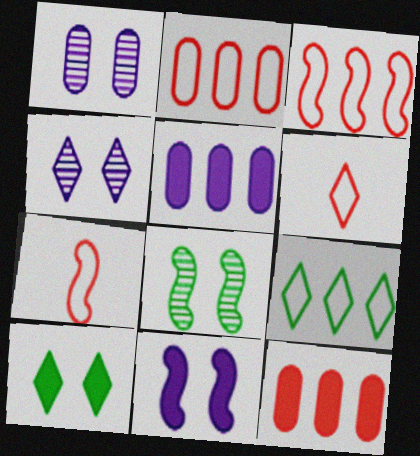[[5, 6, 8]]